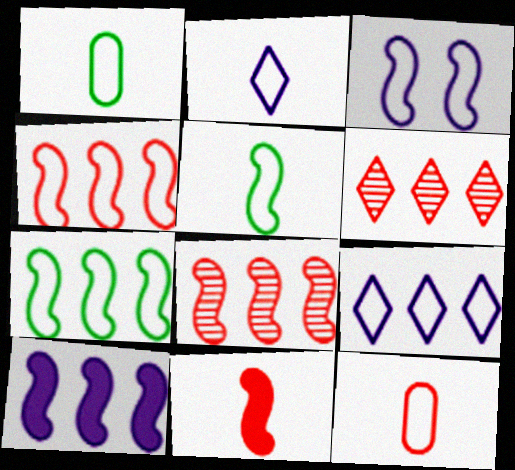[[2, 5, 12], 
[3, 4, 5], 
[7, 8, 10]]